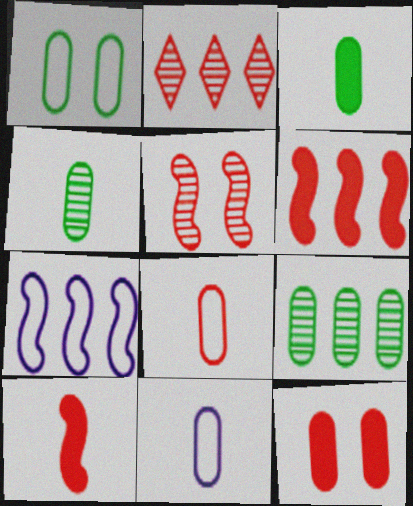[[1, 3, 9], 
[9, 11, 12]]